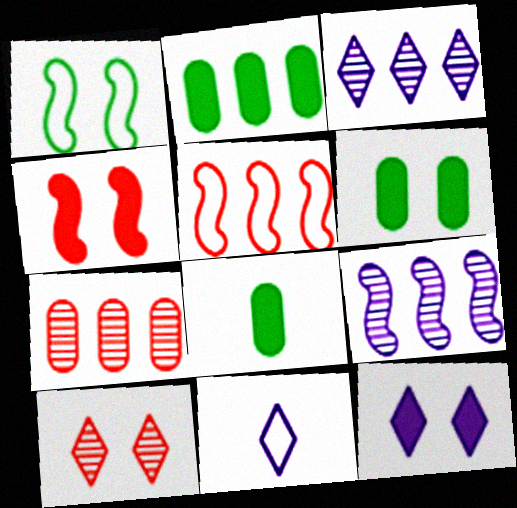[[2, 3, 5], 
[2, 6, 8], 
[3, 11, 12], 
[4, 6, 12]]